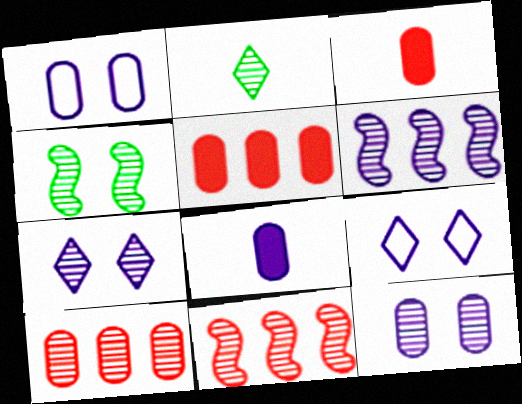[[2, 11, 12], 
[6, 8, 9]]